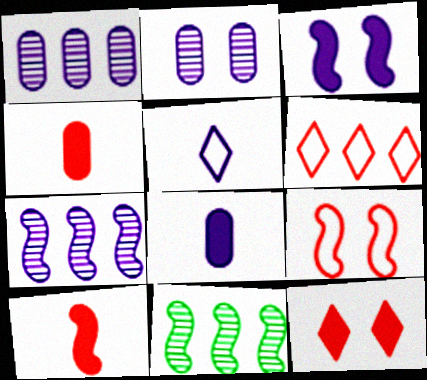[[1, 3, 5]]